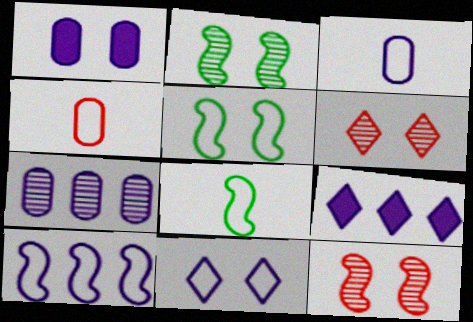[[1, 3, 7], 
[1, 5, 6], 
[2, 4, 9], 
[3, 10, 11], 
[7, 9, 10]]